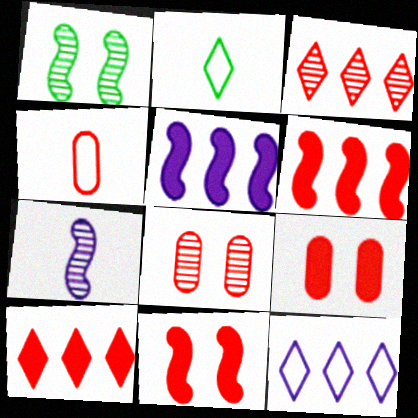[[2, 5, 8], 
[3, 4, 11]]